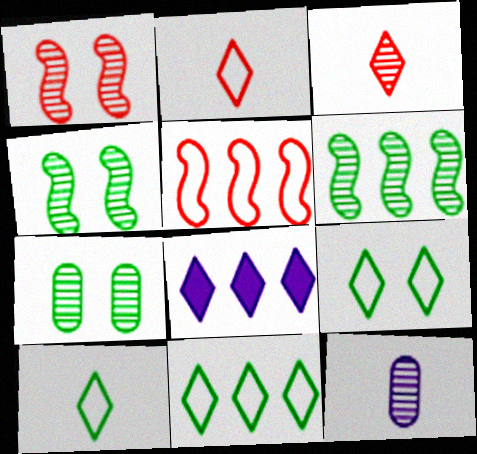[[3, 8, 9], 
[9, 10, 11]]